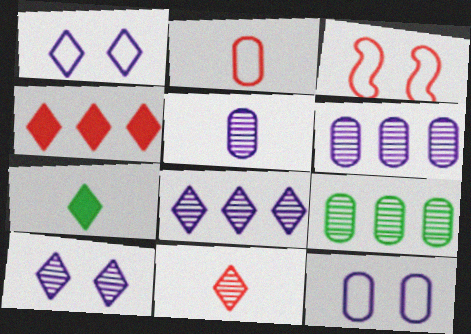[[3, 6, 7]]